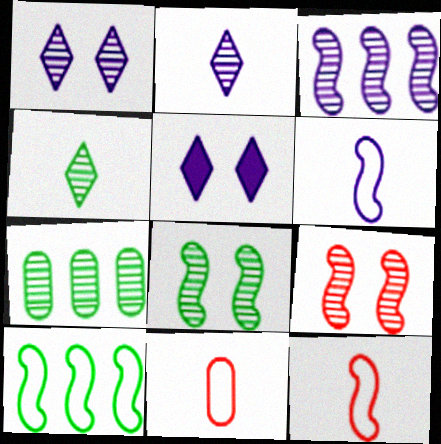[[2, 7, 9], 
[4, 7, 8], 
[5, 7, 12]]